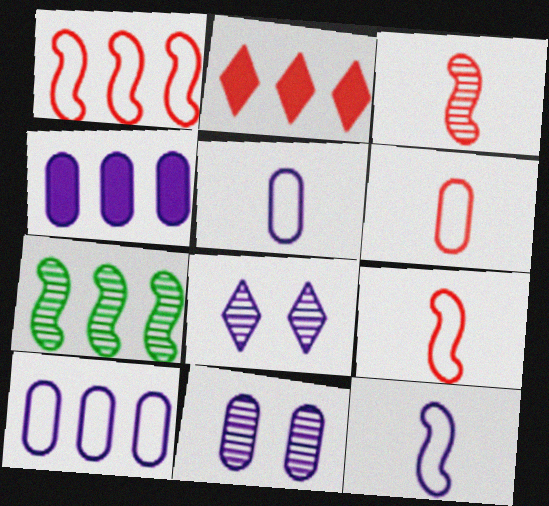[[2, 7, 10], 
[4, 5, 11], 
[4, 8, 12]]